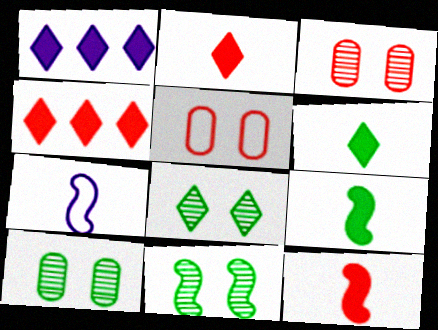[[4, 7, 10], 
[8, 10, 11]]